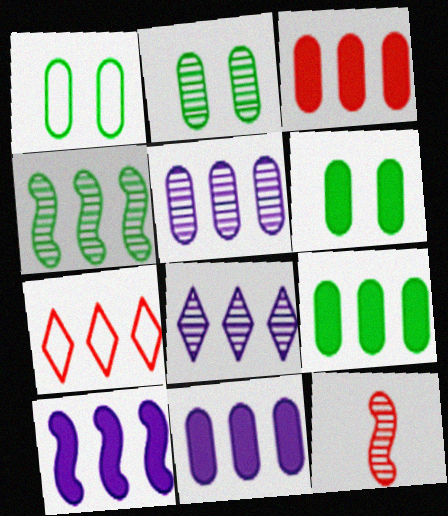[[1, 2, 6], 
[2, 8, 12], 
[3, 9, 11], 
[4, 7, 11]]